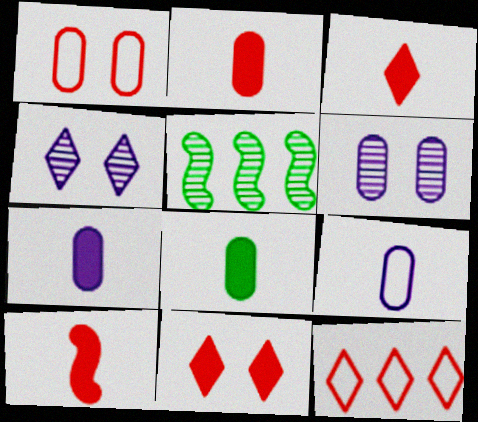[[2, 3, 10], 
[2, 7, 8], 
[5, 9, 11]]